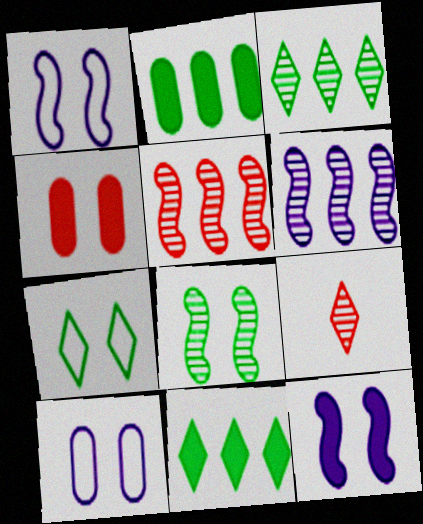[[1, 2, 9]]